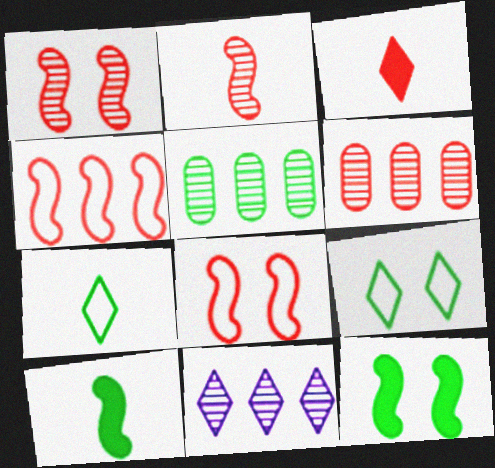[[3, 6, 8], 
[3, 9, 11], 
[5, 7, 12], 
[5, 9, 10]]